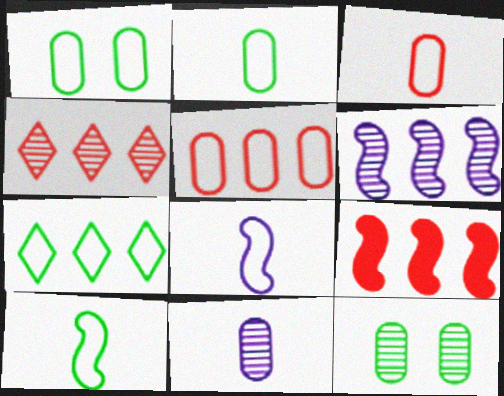[[1, 7, 10], 
[4, 5, 9]]